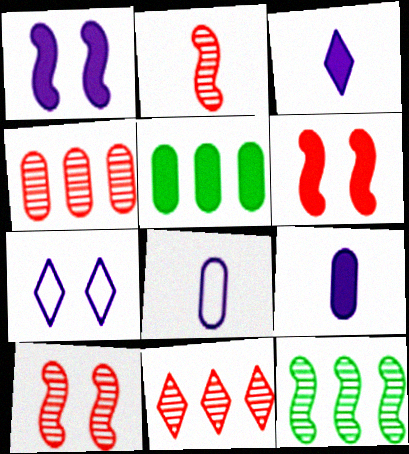[[2, 5, 7], 
[3, 5, 6]]